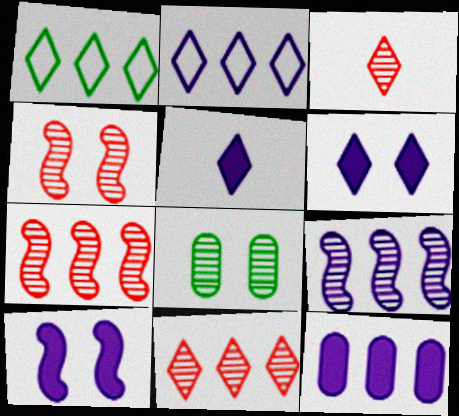[[1, 3, 6], 
[1, 7, 12], 
[2, 9, 12], 
[3, 8, 9], 
[5, 10, 12]]